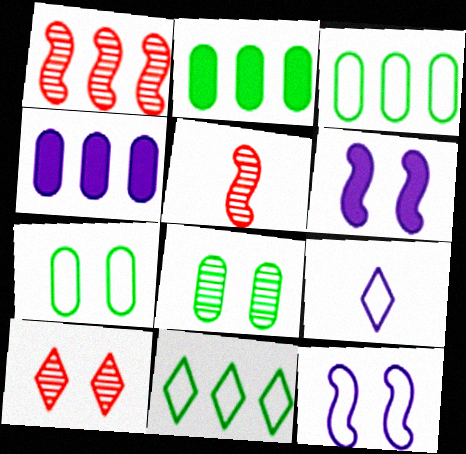[[1, 4, 11], 
[6, 7, 10]]